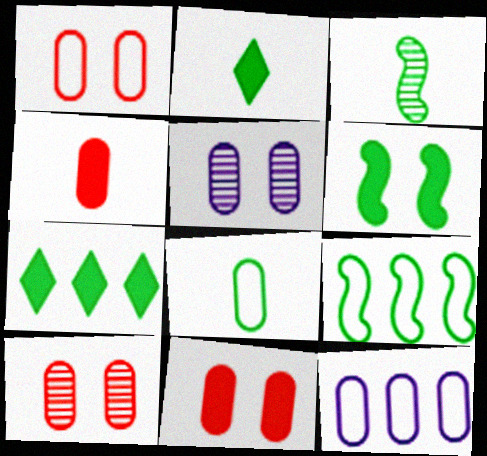[[1, 8, 12], 
[1, 10, 11], 
[2, 3, 8], 
[3, 6, 9]]